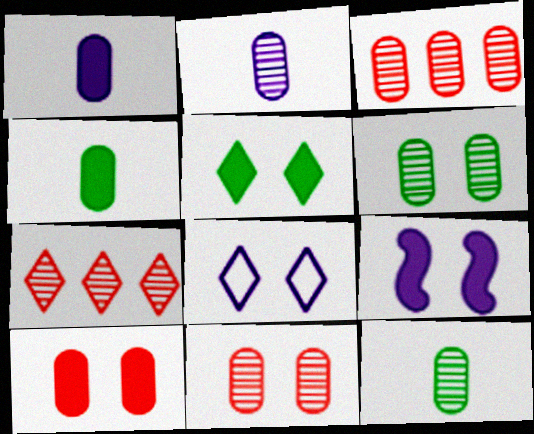[[2, 3, 6], 
[5, 9, 10]]